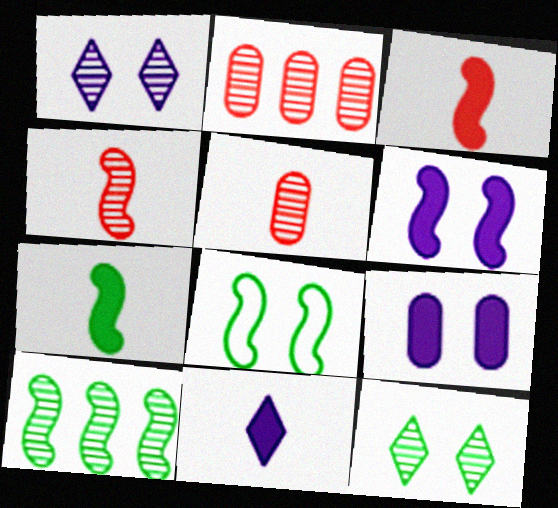[[1, 5, 10], 
[2, 8, 11], 
[7, 8, 10]]